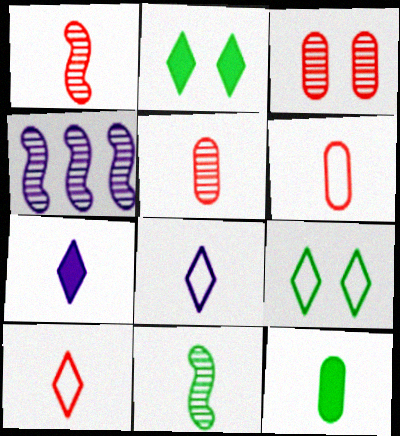[[1, 8, 12], 
[2, 4, 6], 
[6, 7, 11]]